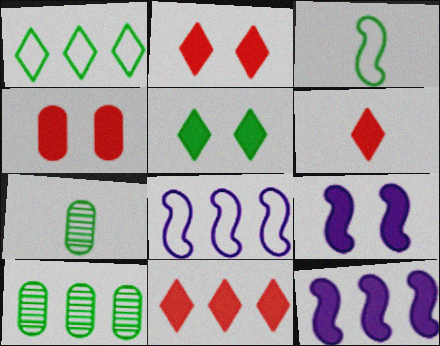[[2, 6, 11], 
[2, 7, 8], 
[3, 5, 10], 
[4, 5, 9], 
[8, 10, 11]]